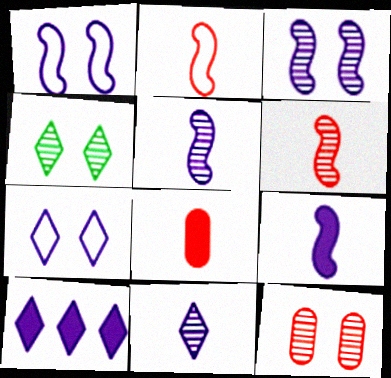[[3, 4, 12], 
[7, 10, 11]]